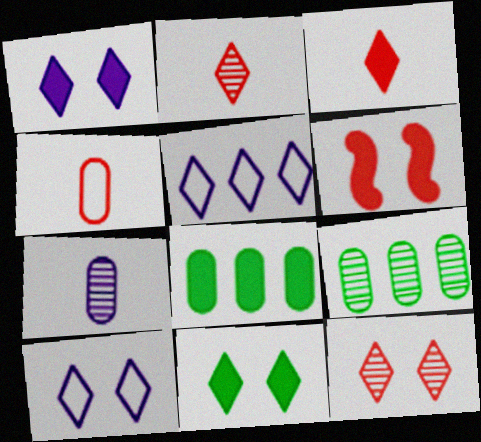[[2, 5, 11], 
[10, 11, 12]]